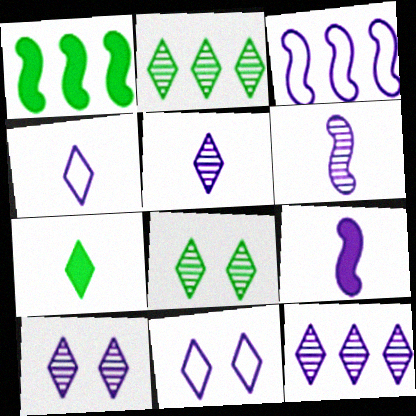[[5, 10, 12]]